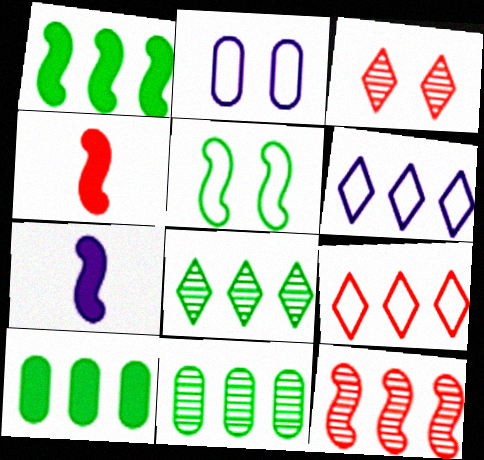[[2, 4, 8], 
[5, 7, 12], 
[6, 10, 12]]